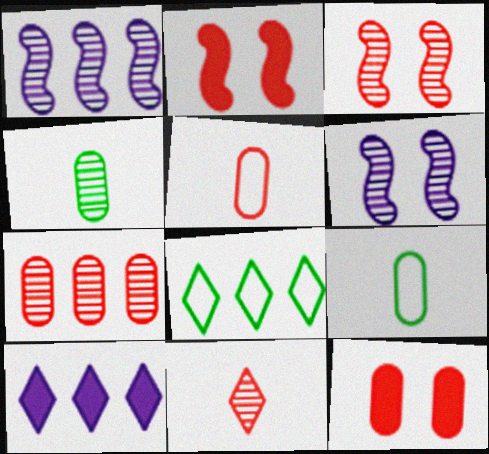[[3, 7, 11], 
[3, 9, 10], 
[5, 7, 12]]